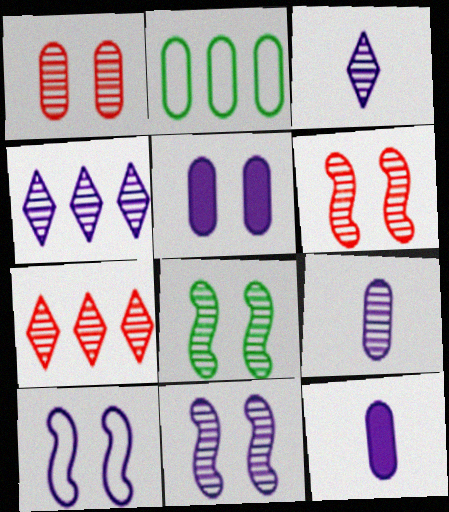[[1, 2, 12], 
[4, 9, 11], 
[4, 10, 12], 
[6, 8, 11], 
[7, 8, 9]]